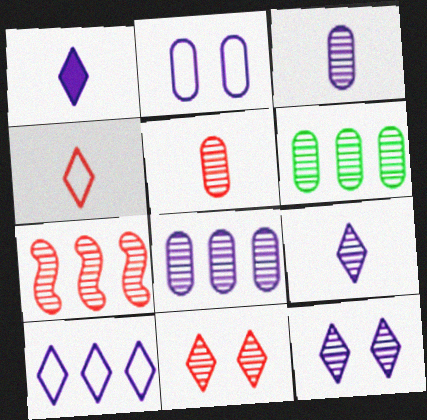[[1, 10, 12], 
[5, 7, 11]]